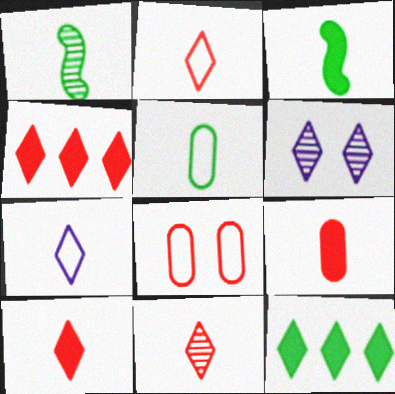[[1, 7, 9], 
[2, 6, 12], 
[2, 10, 11]]